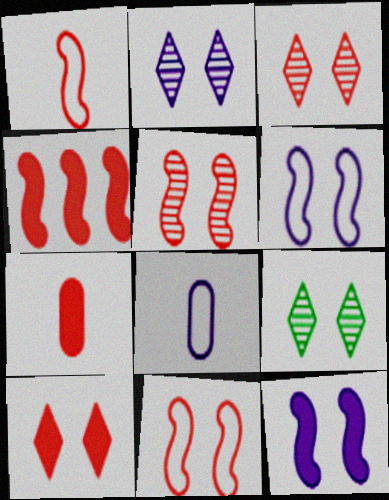[[1, 4, 5], 
[2, 3, 9], 
[4, 7, 10], 
[4, 8, 9]]